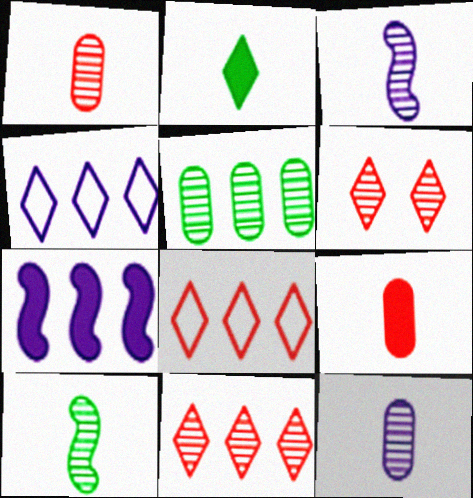[[2, 4, 6], 
[3, 5, 6], 
[5, 7, 8]]